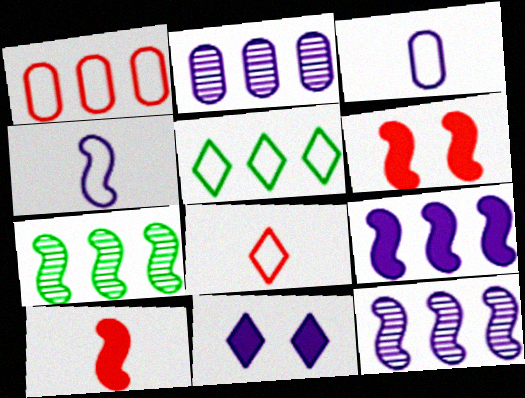[[2, 4, 11], 
[3, 11, 12], 
[4, 6, 7]]